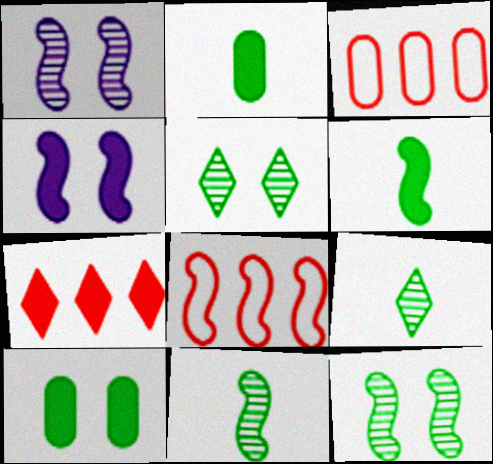[[1, 6, 8], 
[2, 4, 7], 
[3, 4, 9], 
[4, 8, 11]]